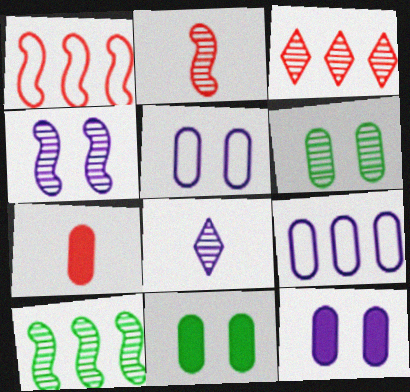[[1, 8, 11], 
[2, 4, 10], 
[6, 7, 9]]